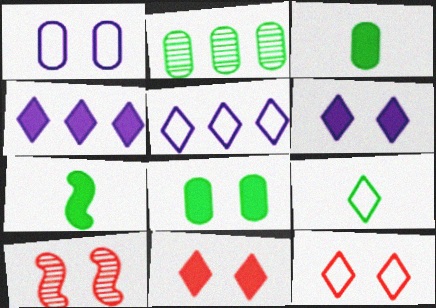[[3, 5, 10], 
[5, 9, 12]]